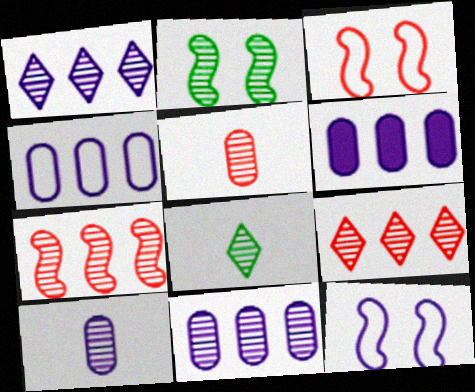[[1, 2, 5], 
[2, 9, 10], 
[3, 6, 8], 
[4, 6, 11]]